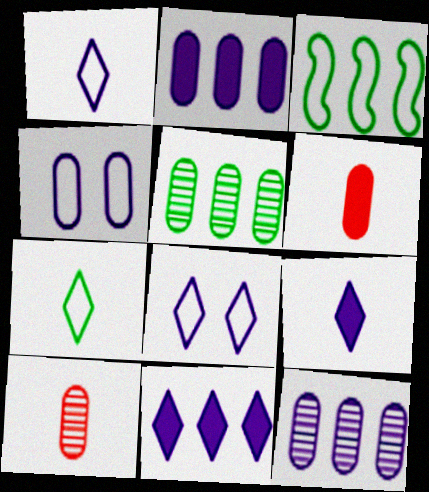[[4, 5, 6]]